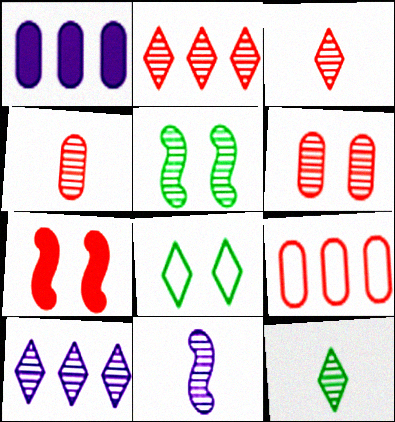[[3, 7, 9], 
[4, 5, 10], 
[4, 11, 12]]